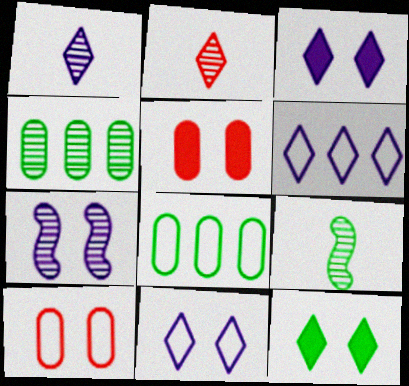[[1, 3, 6], 
[2, 4, 7], 
[2, 6, 12], 
[5, 6, 9], 
[7, 10, 12], 
[8, 9, 12]]